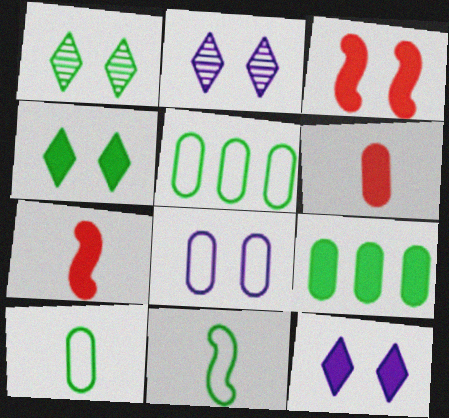[[1, 3, 8], 
[1, 9, 11], 
[2, 5, 7], 
[7, 9, 12]]